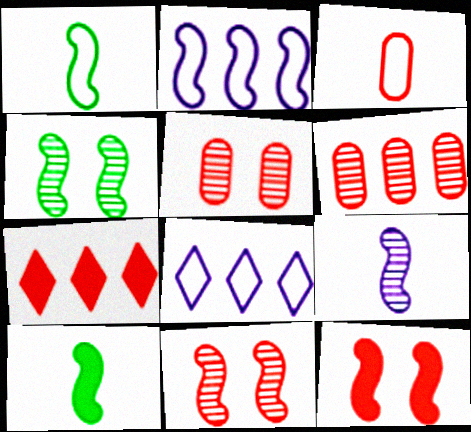[[2, 10, 11], 
[3, 7, 11], 
[5, 8, 10]]